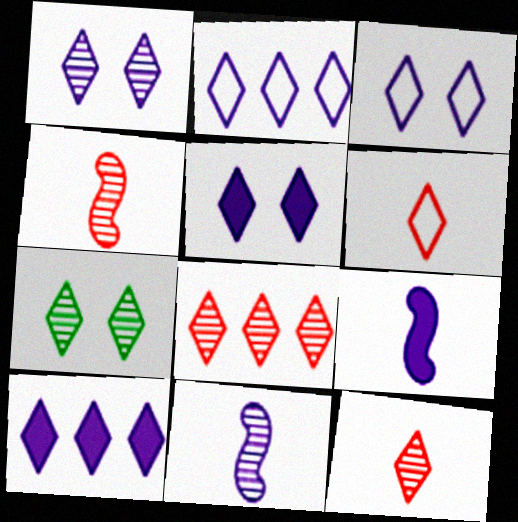[[1, 3, 5], 
[6, 7, 10]]